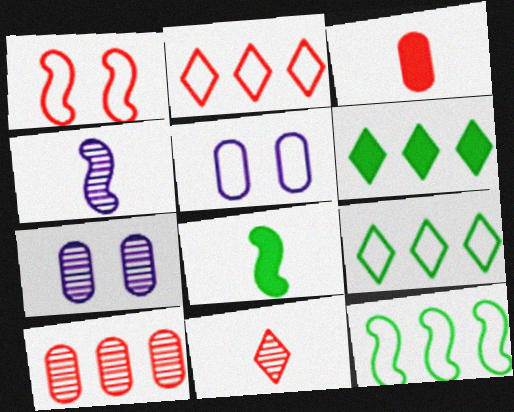[[2, 7, 8]]